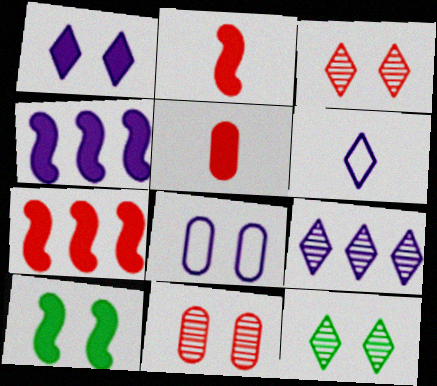[[1, 6, 9], 
[2, 4, 10], 
[3, 8, 10]]